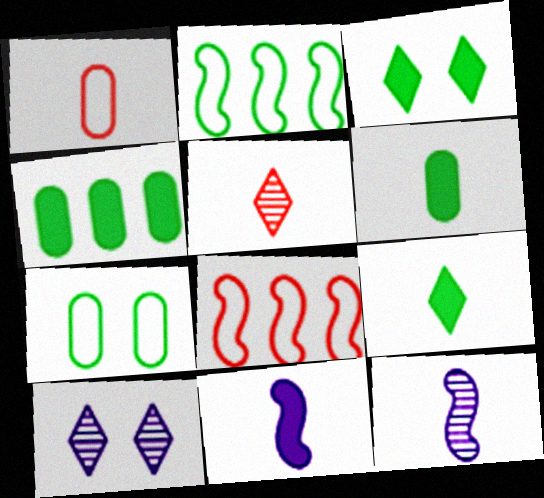[[1, 9, 12], 
[6, 8, 10]]